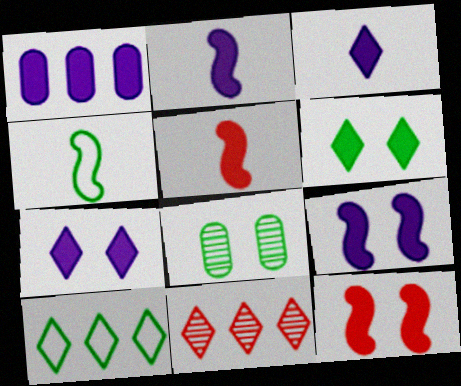[[1, 2, 7], 
[1, 3, 9], 
[1, 5, 6]]